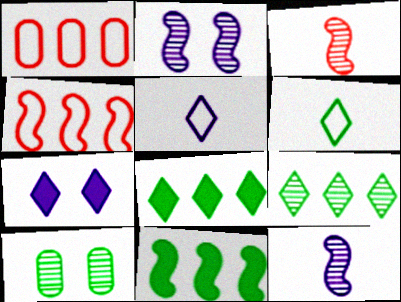[[6, 10, 11]]